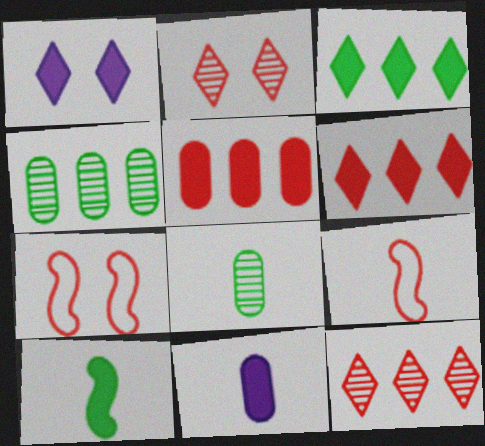[[1, 4, 9], 
[1, 5, 10], 
[2, 5, 9]]